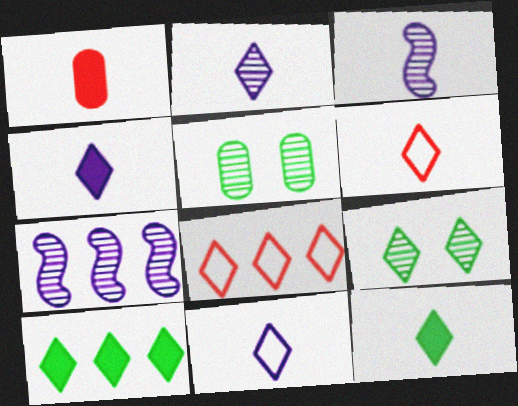[[2, 4, 11], 
[2, 6, 12], 
[4, 8, 9]]